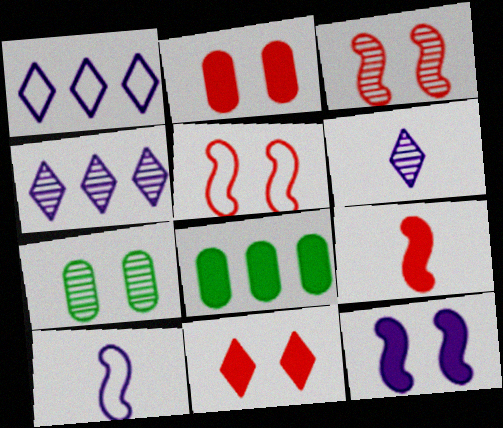[[1, 7, 9], 
[5, 6, 8]]